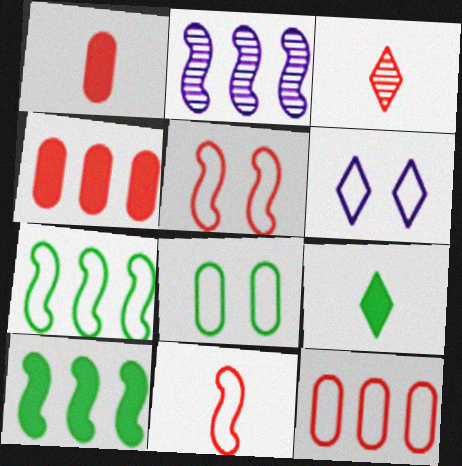[[1, 3, 11], 
[3, 4, 5], 
[5, 6, 8]]